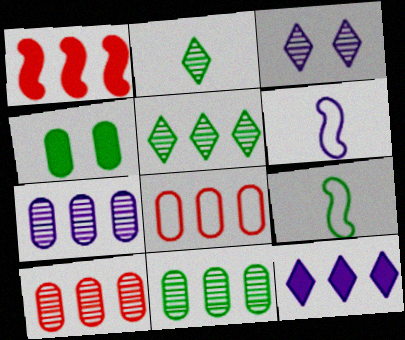[[4, 5, 9], 
[7, 10, 11]]